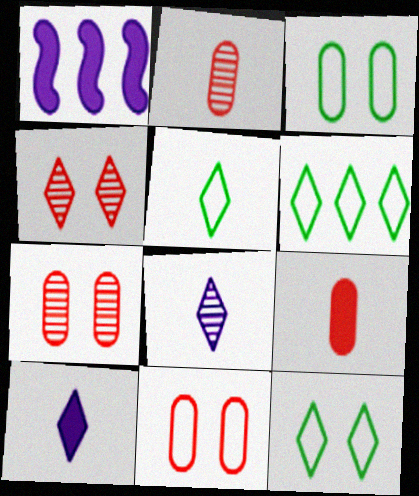[[1, 2, 12], 
[1, 5, 7], 
[4, 6, 10], 
[5, 6, 12]]